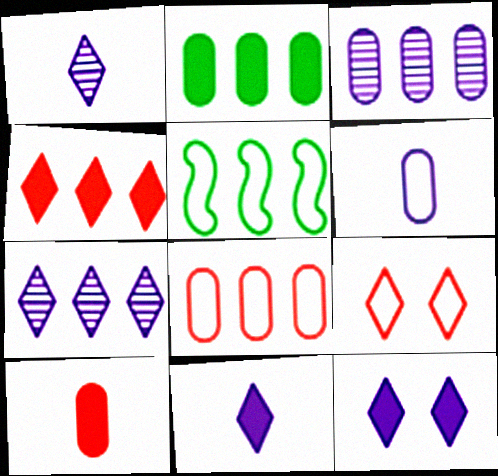[[2, 3, 8], 
[3, 4, 5], 
[5, 6, 9]]